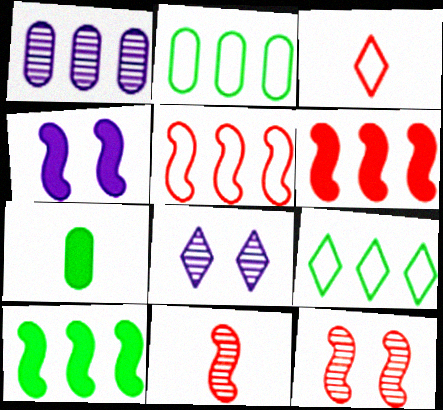[[1, 6, 9], 
[5, 7, 8]]